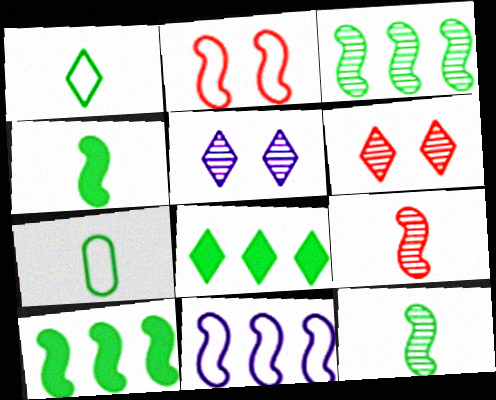[]